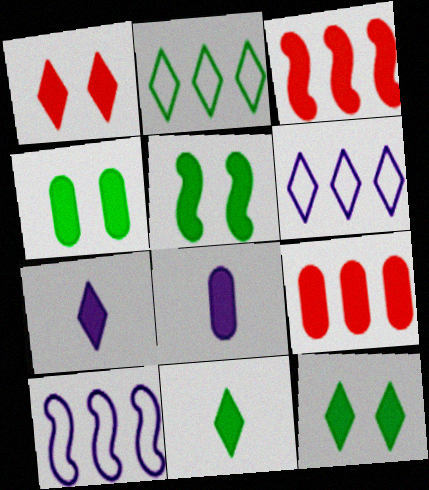[[3, 4, 7], 
[3, 8, 12], 
[4, 5, 12], 
[4, 8, 9], 
[5, 7, 9]]